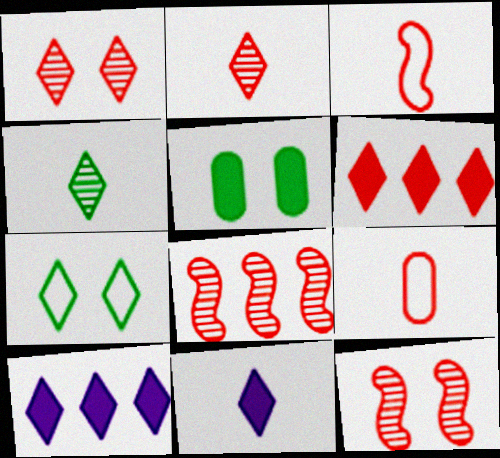[[2, 7, 10], 
[6, 9, 12]]